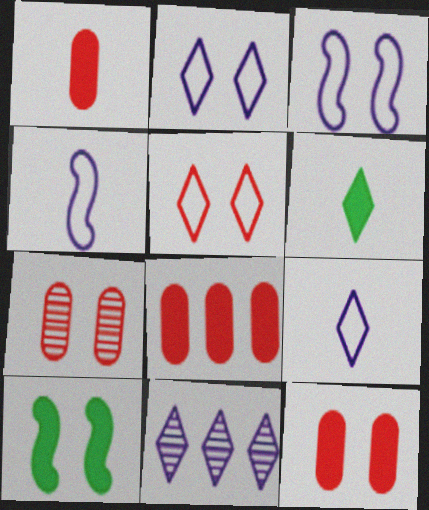[[1, 8, 12], 
[2, 7, 10], 
[5, 6, 11]]